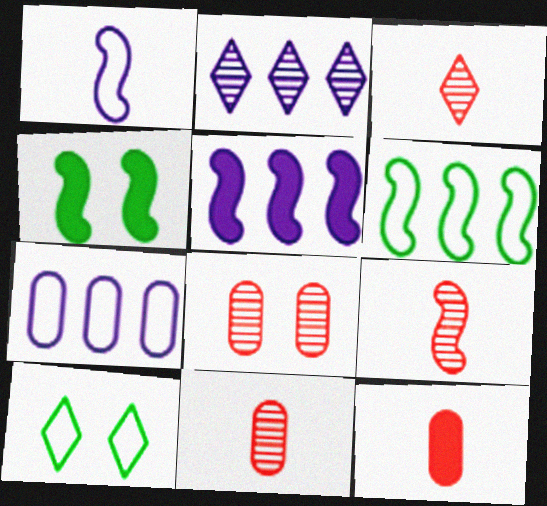[[2, 5, 7], 
[3, 4, 7], 
[3, 9, 11], 
[5, 10, 11]]